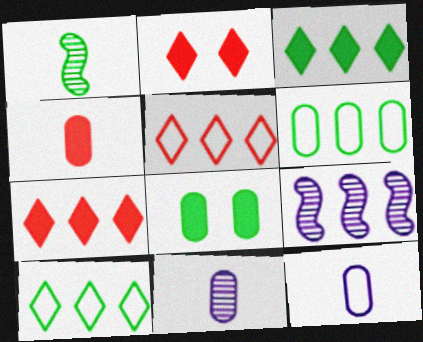[[1, 8, 10], 
[6, 7, 9]]